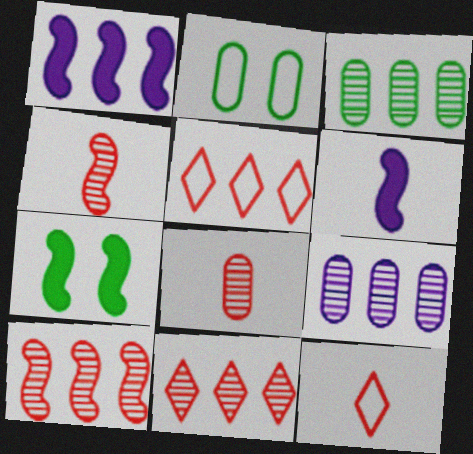[[1, 3, 5], 
[2, 6, 11], 
[7, 9, 12]]